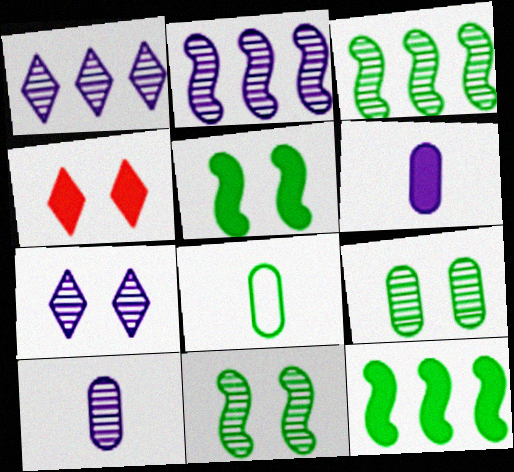[[2, 4, 8], 
[2, 7, 10], 
[4, 6, 12]]